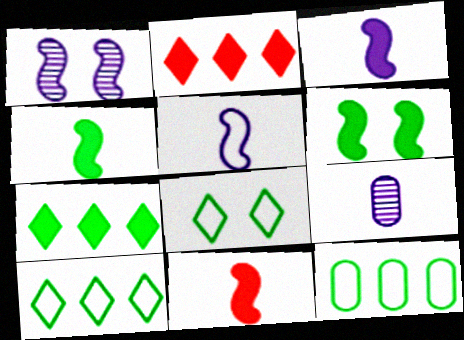[[3, 4, 11]]